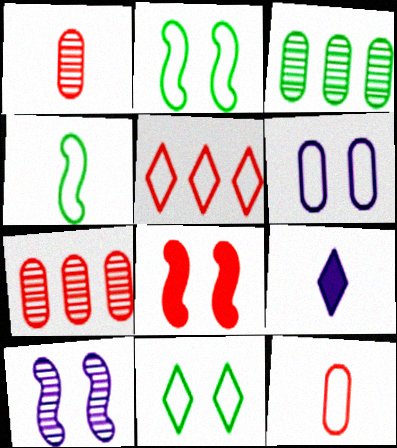[[1, 4, 9], 
[1, 5, 8], 
[2, 7, 9], 
[2, 8, 10], 
[4, 5, 6]]